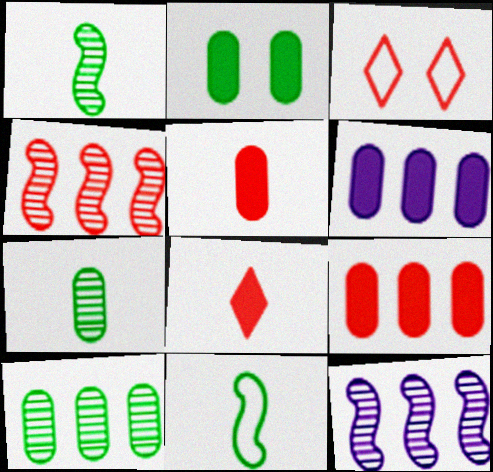[[1, 3, 6], 
[2, 5, 6], 
[3, 4, 5]]